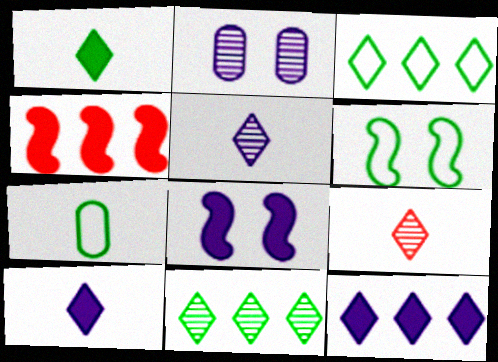[[3, 6, 7]]